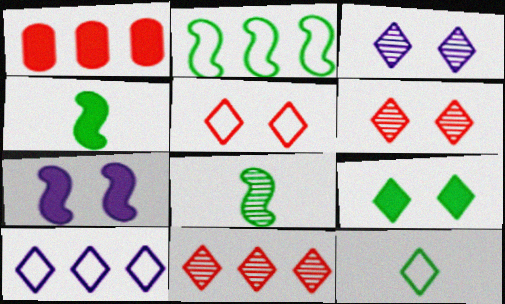[[3, 5, 9], 
[5, 10, 12]]